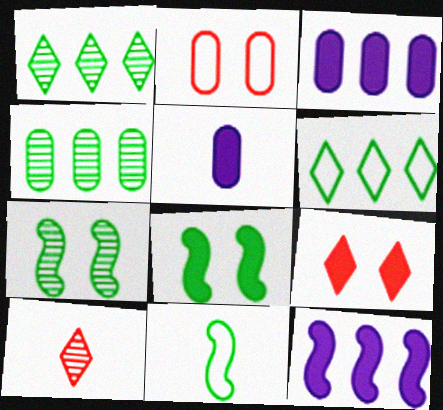[[2, 4, 5], 
[5, 10, 11]]